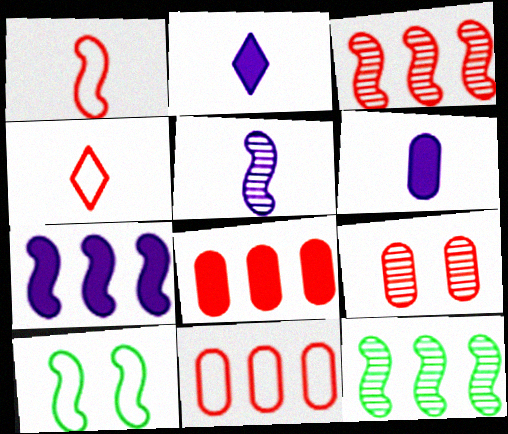[]